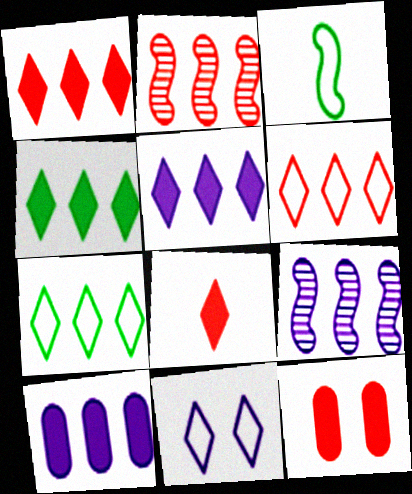[[1, 4, 5], 
[2, 7, 10]]